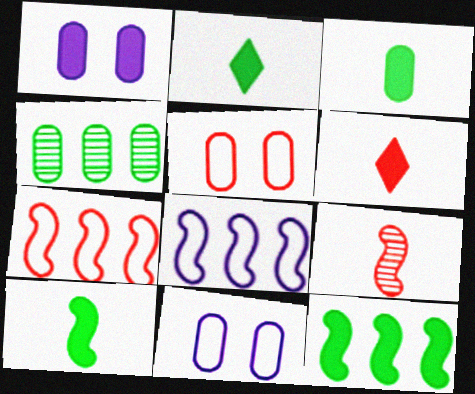[[1, 6, 12], 
[2, 3, 10]]